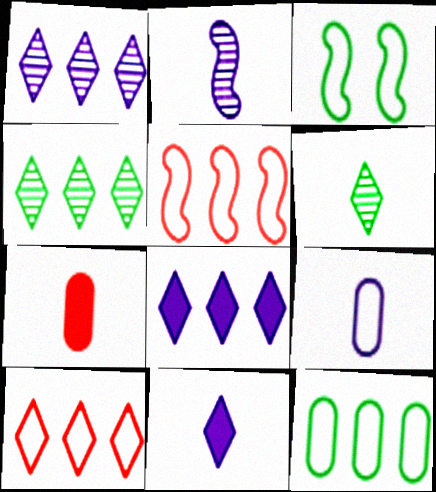[[1, 3, 7], 
[2, 9, 11], 
[3, 9, 10], 
[4, 8, 10]]